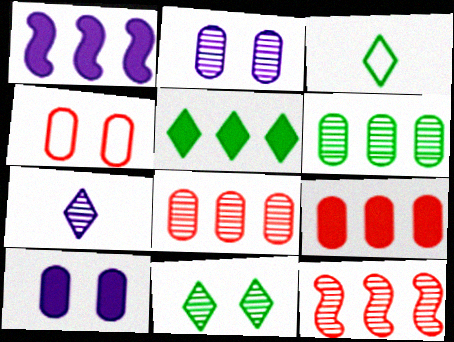[[1, 5, 9], 
[3, 5, 11], 
[3, 10, 12]]